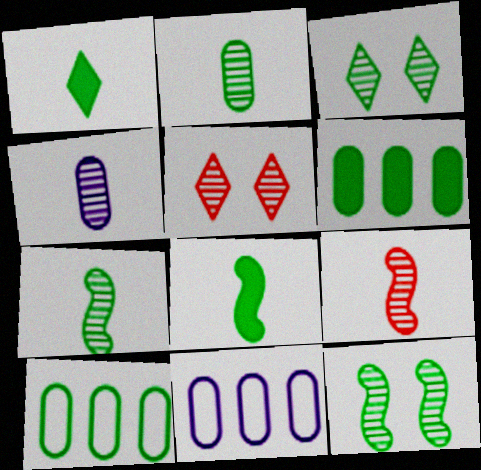[[1, 10, 12], 
[3, 8, 10], 
[5, 8, 11]]